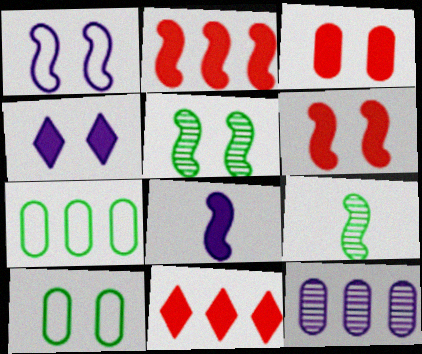[[1, 2, 9], 
[1, 5, 6]]